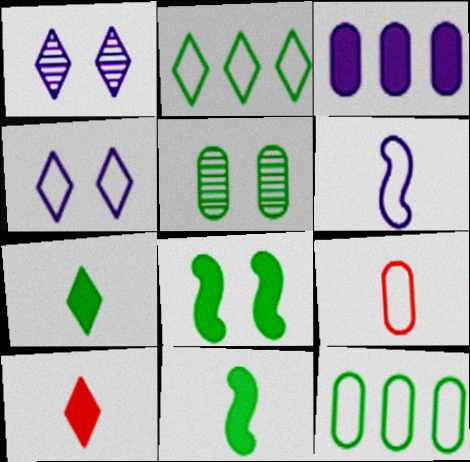[[1, 2, 10], 
[1, 3, 6], 
[2, 5, 11], 
[3, 5, 9], 
[3, 8, 10]]